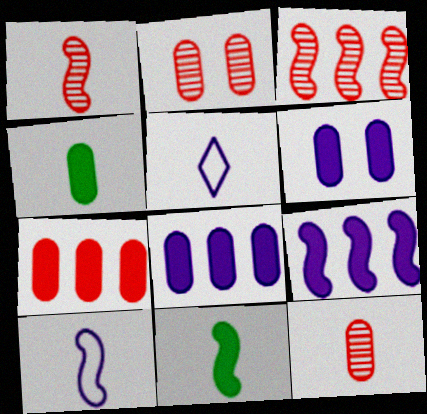[[1, 4, 5], 
[1, 10, 11], 
[4, 6, 7], 
[5, 11, 12]]